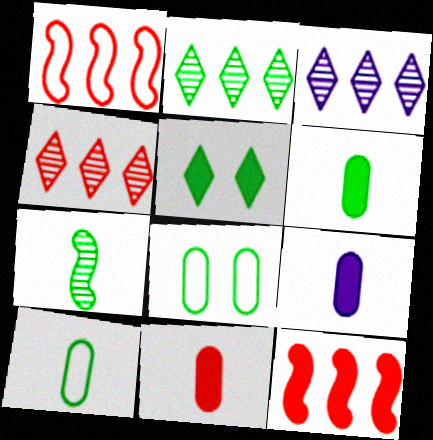[[2, 3, 4], 
[5, 9, 12], 
[6, 9, 11]]